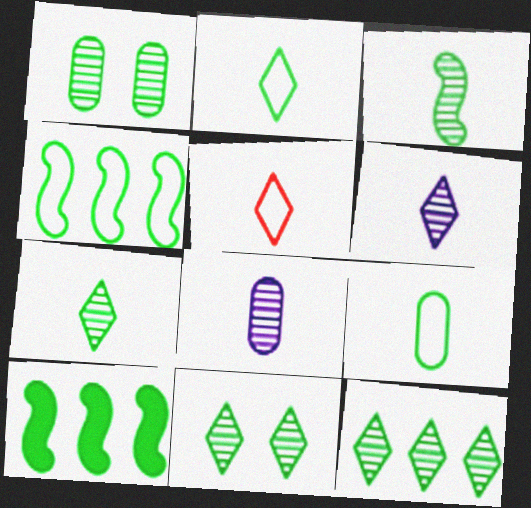[[1, 2, 10], 
[1, 3, 12], 
[7, 11, 12], 
[9, 10, 11]]